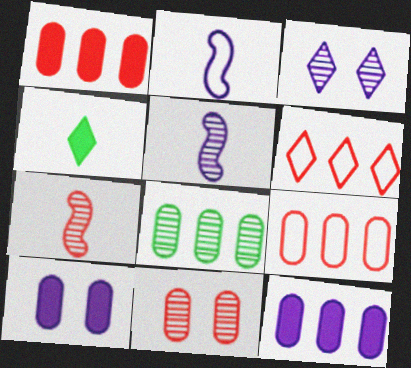[[2, 3, 12], 
[3, 4, 6], 
[3, 7, 8], 
[8, 9, 12]]